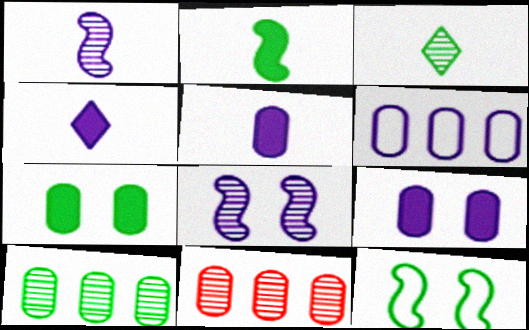[[3, 8, 11], 
[4, 6, 8], 
[4, 11, 12]]